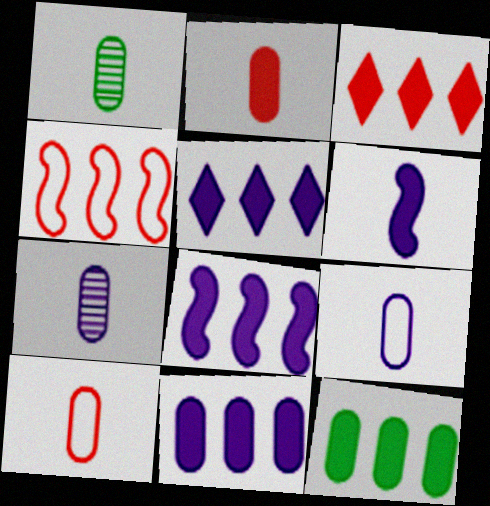[[1, 2, 9], 
[3, 8, 12], 
[5, 8, 11]]